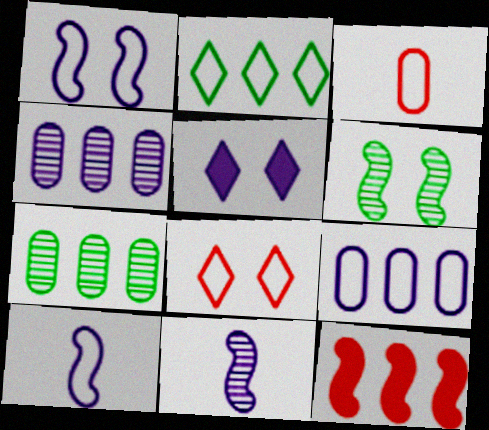[[1, 2, 3], 
[2, 4, 12], 
[4, 5, 10], 
[5, 9, 11], 
[6, 10, 12]]